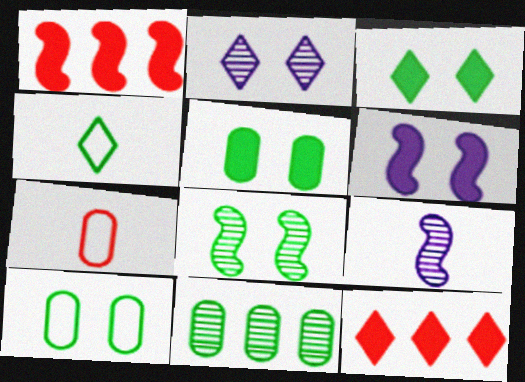[[2, 4, 12], 
[3, 8, 10], 
[9, 10, 12]]